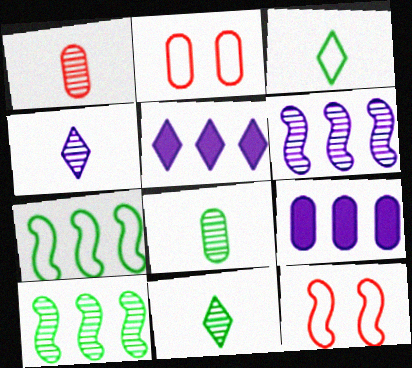[[2, 8, 9], 
[5, 8, 12], 
[9, 11, 12]]